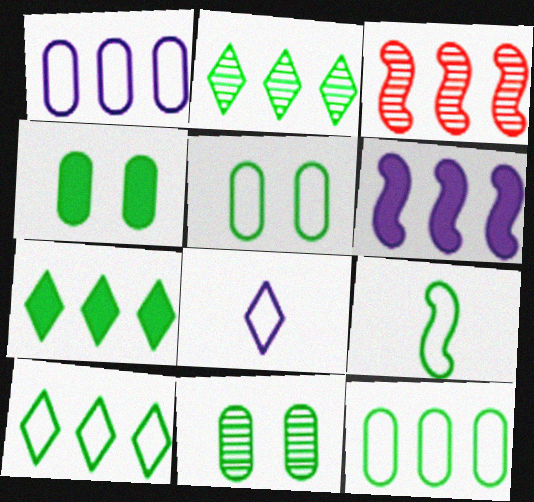[[1, 3, 7], 
[2, 4, 9], 
[2, 7, 10], 
[3, 4, 8], 
[4, 5, 11], 
[5, 9, 10], 
[7, 9, 11]]